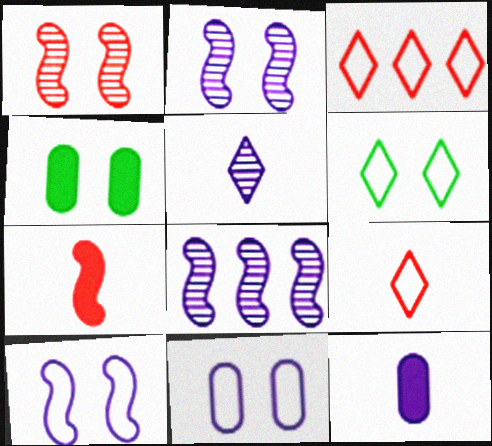[[4, 8, 9]]